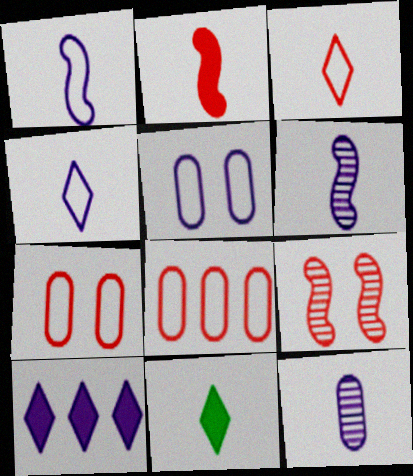[[5, 6, 10]]